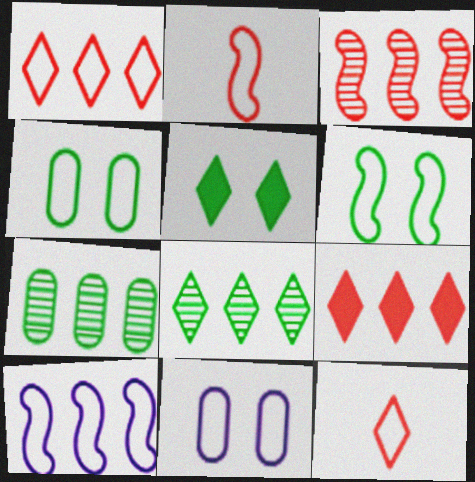[[2, 6, 10], 
[4, 10, 12], 
[7, 9, 10]]